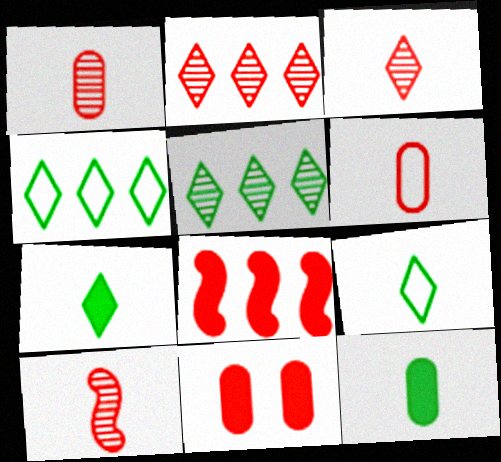[[1, 3, 10]]